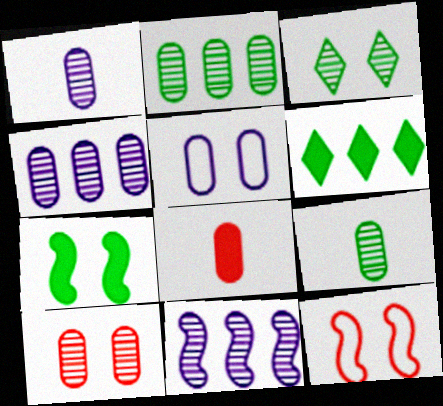[[1, 2, 10], 
[1, 6, 12], 
[2, 5, 8], 
[4, 9, 10]]